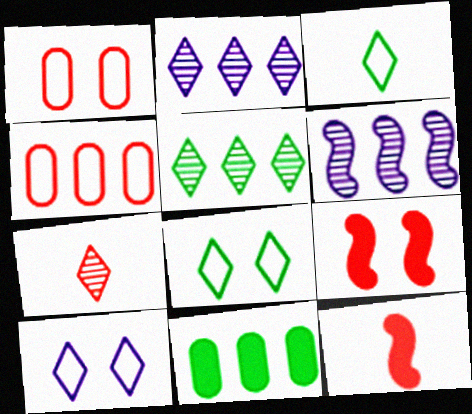[[4, 7, 9]]